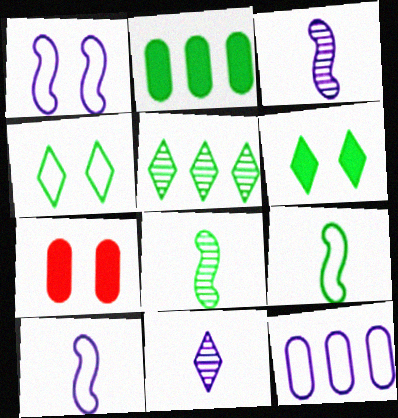[[2, 4, 8], 
[5, 7, 10]]